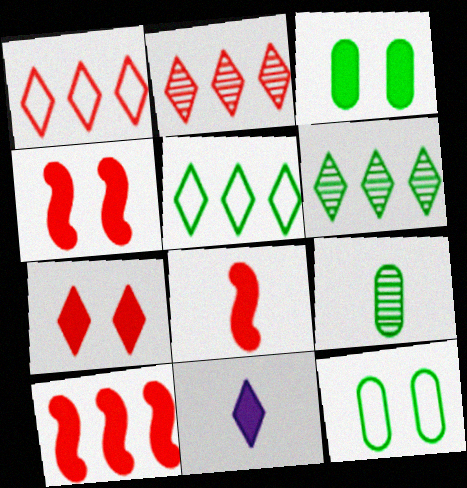[[3, 10, 11], 
[4, 8, 10]]